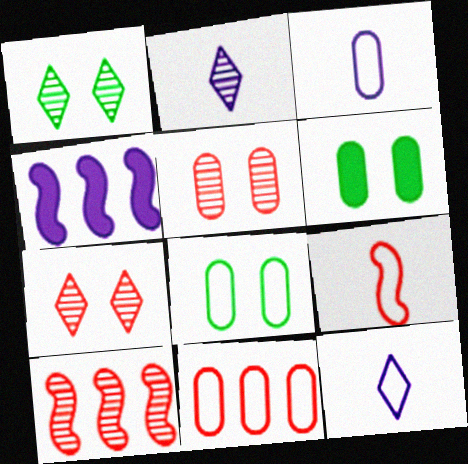[[3, 8, 11], 
[6, 10, 12]]